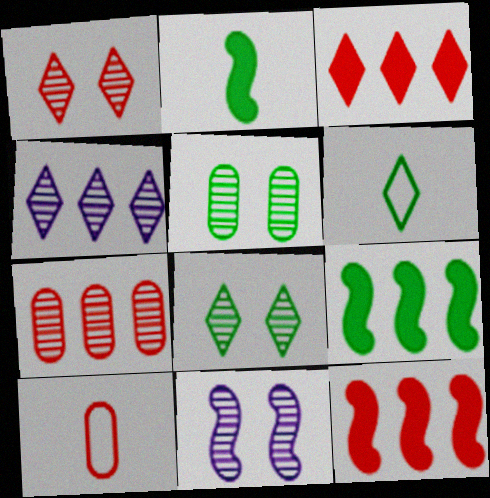[[1, 5, 11], 
[1, 10, 12], 
[5, 6, 9]]